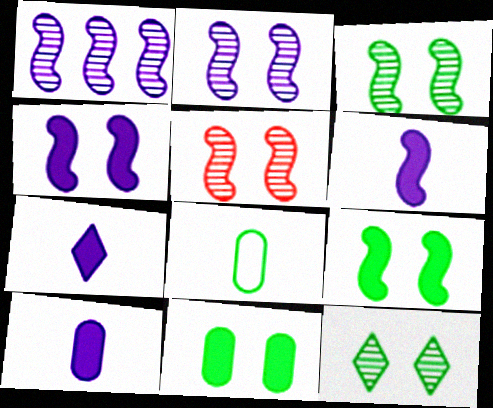[[2, 3, 5], 
[6, 7, 10]]